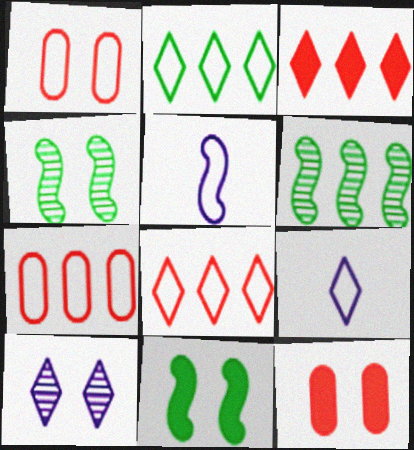[[1, 2, 5], 
[1, 10, 11], 
[6, 9, 12]]